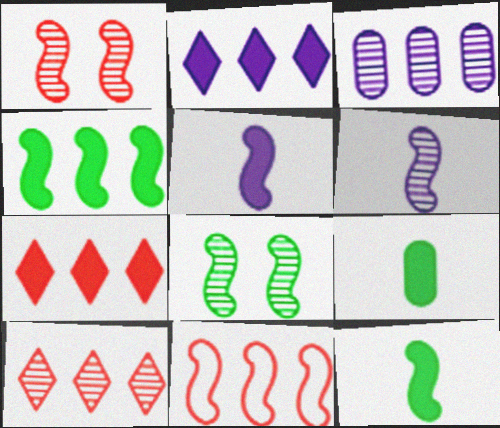[[5, 8, 11]]